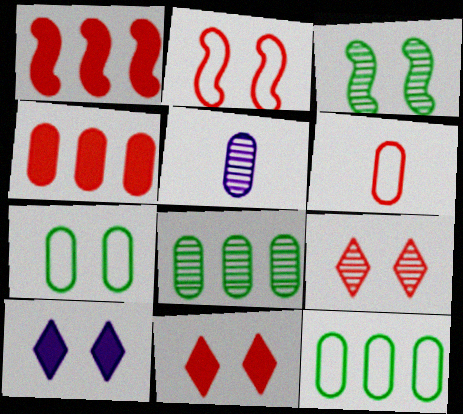[[1, 6, 9], 
[4, 5, 7]]